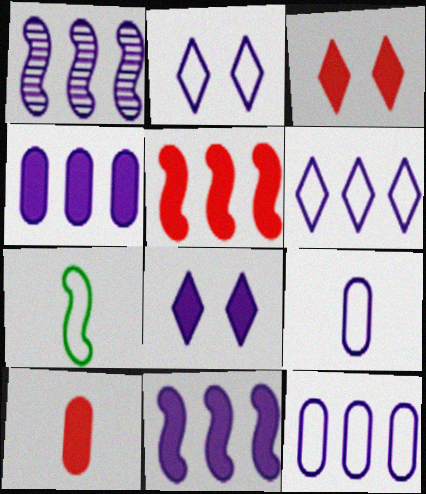[[1, 4, 6], 
[1, 8, 9], 
[3, 5, 10]]